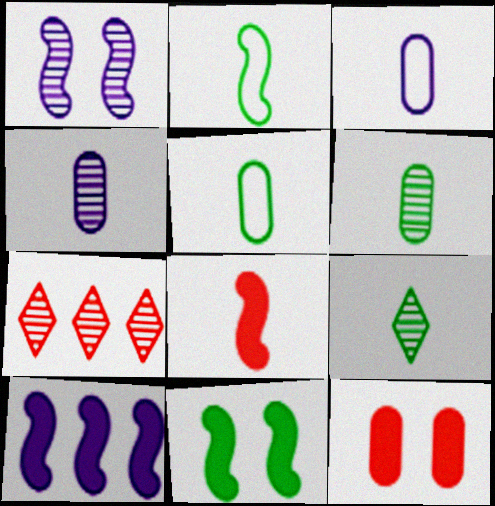[[1, 6, 7], 
[3, 7, 11], 
[3, 8, 9], 
[8, 10, 11]]